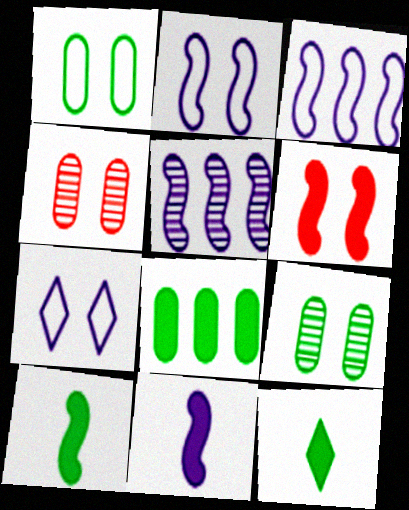[[2, 5, 11], 
[3, 4, 12], 
[6, 7, 9]]